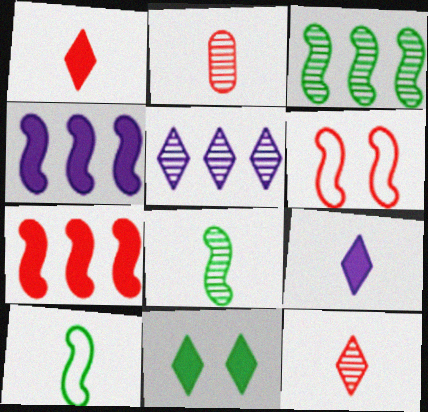[[2, 9, 10], 
[4, 6, 8]]